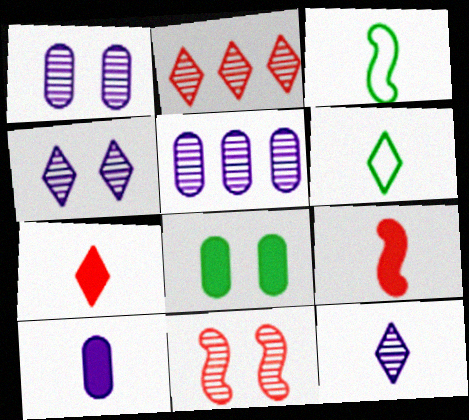[[6, 7, 12]]